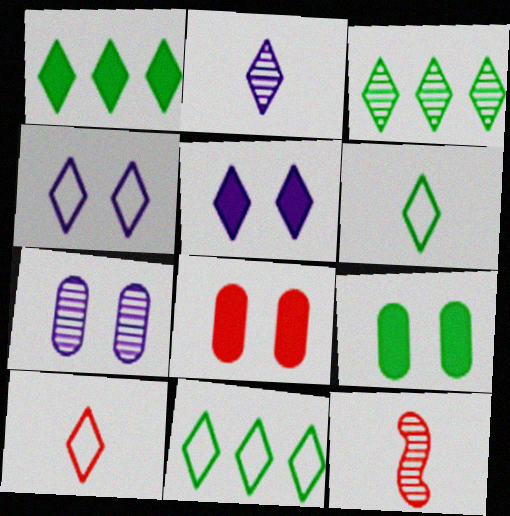[[1, 3, 11], 
[3, 5, 10], 
[3, 7, 12], 
[4, 10, 11]]